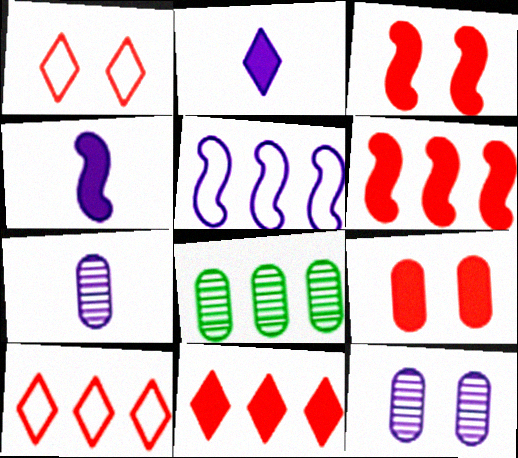[[1, 4, 8], 
[2, 5, 12], 
[5, 8, 11]]